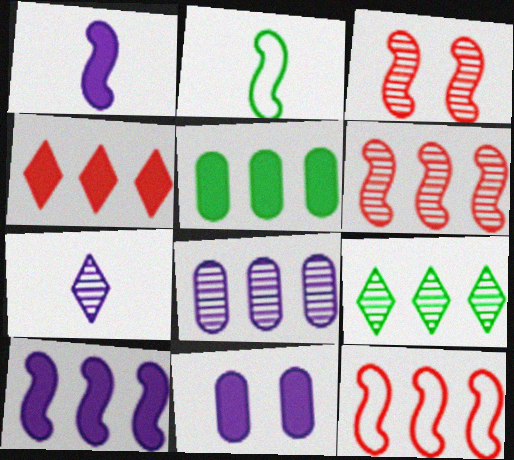[[2, 3, 10], 
[4, 5, 10], 
[6, 8, 9]]